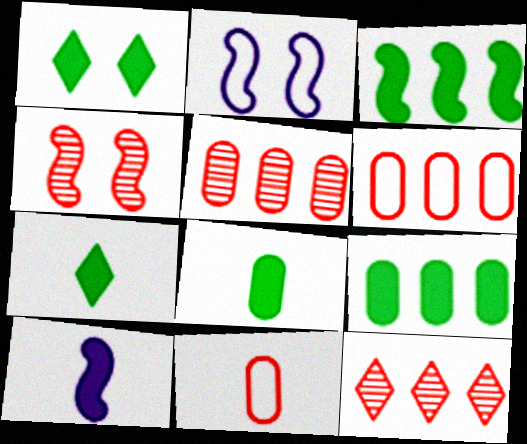[[1, 3, 8], 
[2, 5, 7], 
[2, 8, 12]]